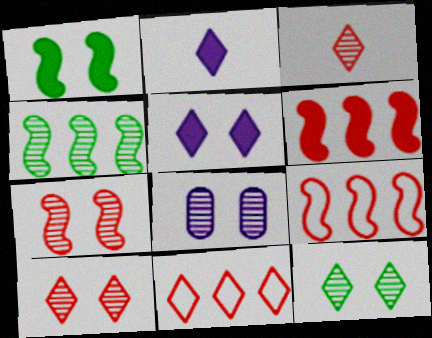[[2, 11, 12], 
[3, 4, 8], 
[7, 8, 12]]